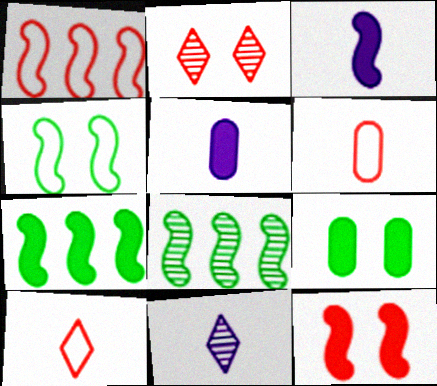[[1, 9, 11], 
[3, 7, 12]]